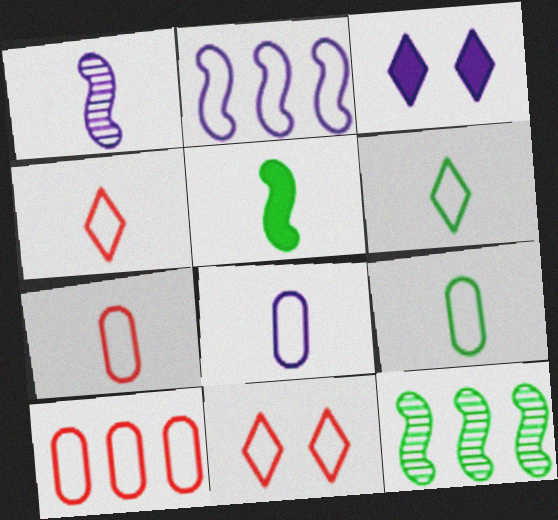[[2, 9, 11], 
[3, 7, 12], 
[7, 8, 9]]